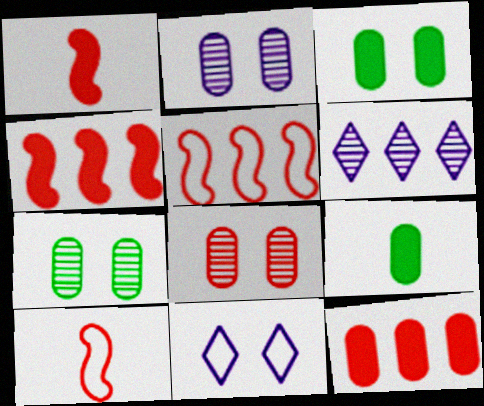[[2, 7, 8], 
[3, 6, 10]]